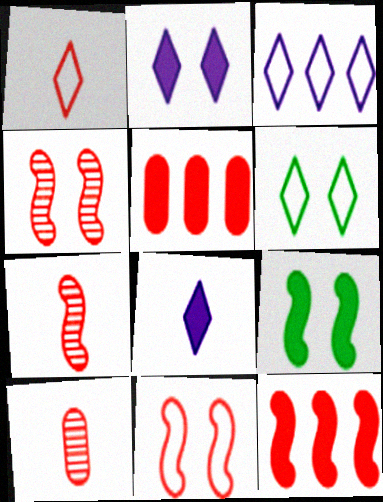[[1, 3, 6], 
[1, 4, 5], 
[3, 9, 10], 
[5, 8, 9], 
[7, 11, 12]]